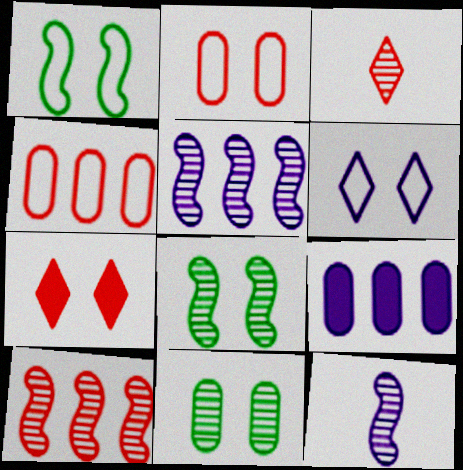[[1, 2, 6], 
[1, 3, 9], 
[3, 5, 11], 
[6, 9, 12], 
[8, 10, 12]]